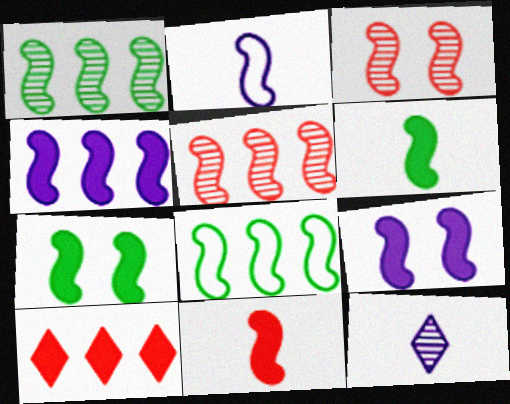[[2, 5, 7], 
[4, 5, 8], 
[4, 7, 11]]